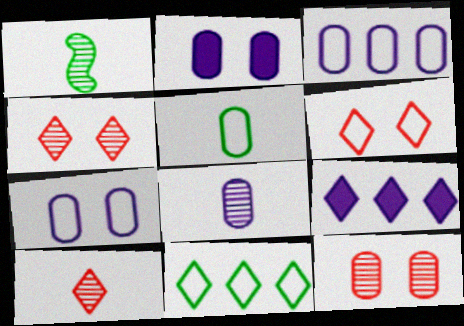[[1, 8, 10], 
[2, 3, 8]]